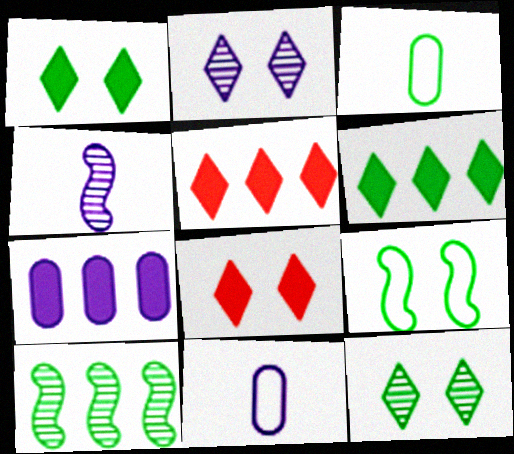[[1, 3, 10], 
[8, 10, 11]]